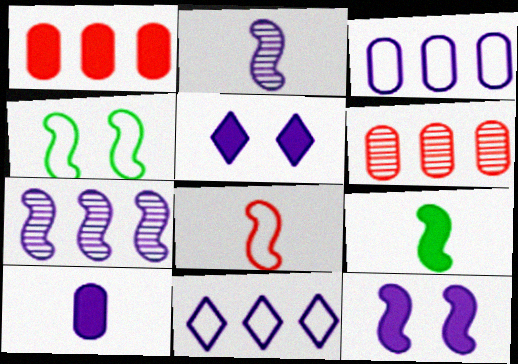[[1, 5, 9], 
[2, 3, 5], 
[2, 8, 9]]